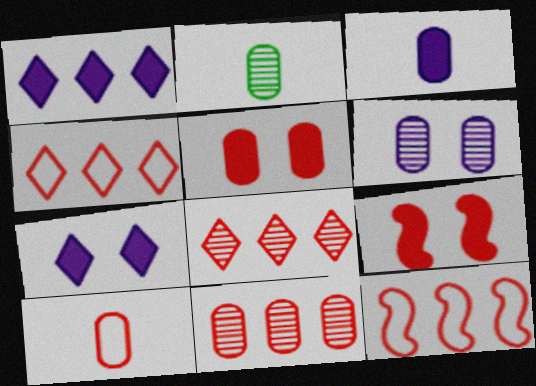[[2, 3, 10], 
[2, 6, 11], 
[2, 7, 12], 
[5, 10, 11], 
[8, 9, 10]]